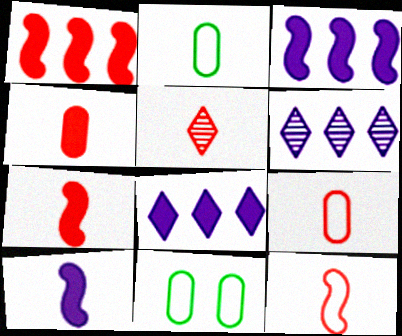[[2, 5, 10], 
[3, 5, 11], 
[4, 5, 12], 
[5, 7, 9], 
[6, 7, 11]]